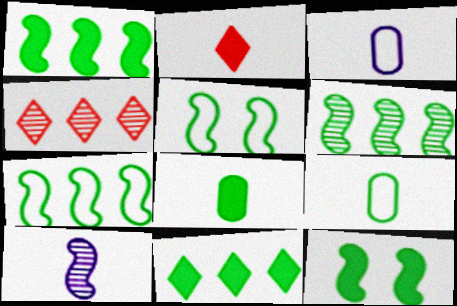[[1, 6, 7], 
[2, 9, 10], 
[3, 4, 12], 
[8, 11, 12]]